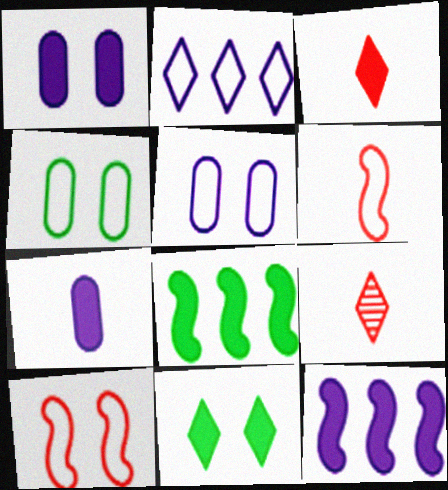[[1, 3, 8], 
[2, 4, 6], 
[2, 9, 11], 
[4, 9, 12], 
[5, 8, 9]]